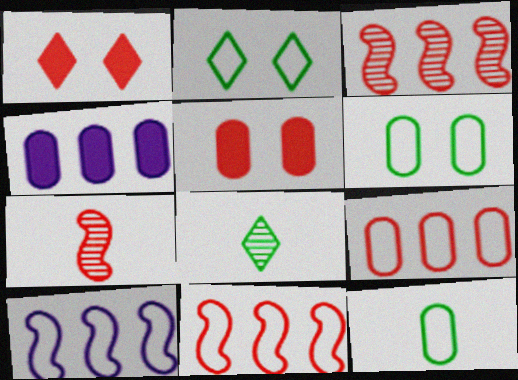[[1, 7, 9], 
[2, 4, 7], 
[5, 8, 10]]